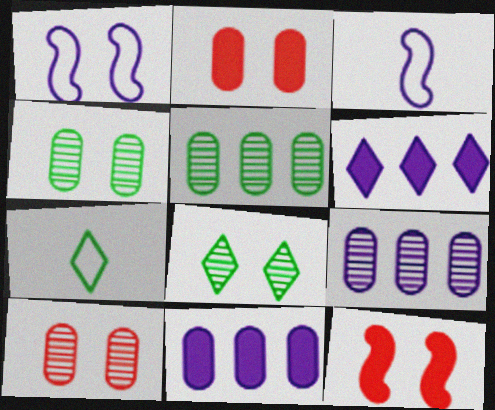[[1, 2, 8], 
[7, 9, 12]]